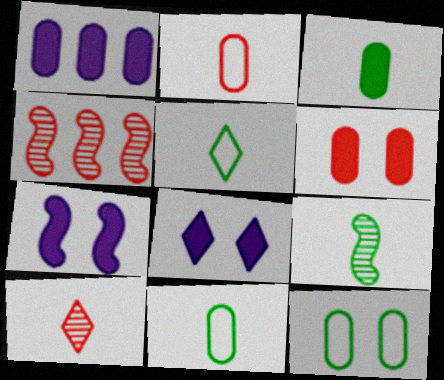[[1, 3, 6], 
[3, 5, 9], 
[4, 8, 11]]